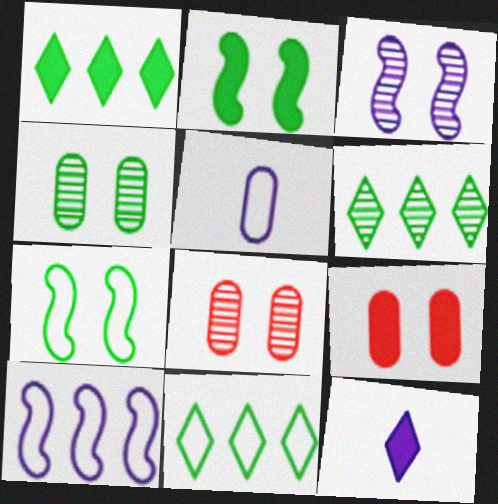[[1, 6, 11]]